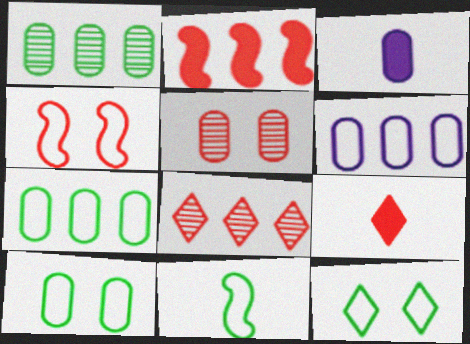[[3, 5, 7], 
[7, 11, 12]]